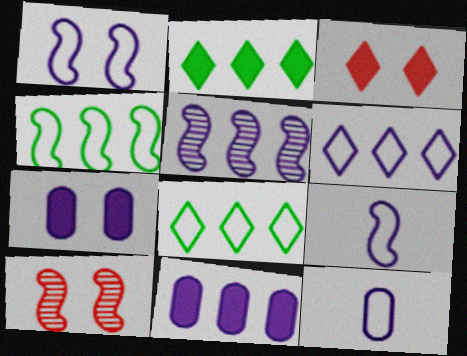[[1, 6, 12], 
[2, 10, 12], 
[5, 6, 11]]